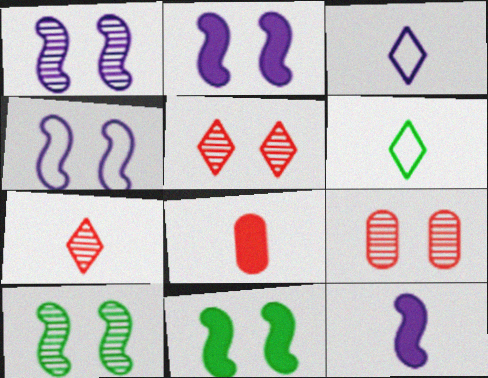[[1, 2, 4]]